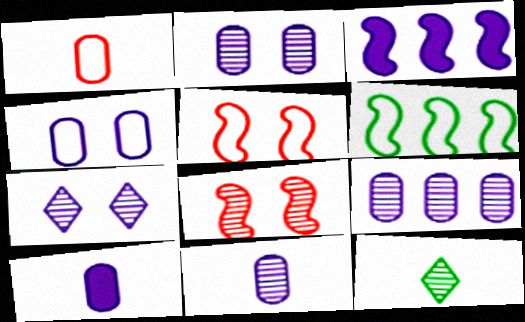[[2, 9, 11], 
[4, 9, 10], 
[8, 9, 12]]